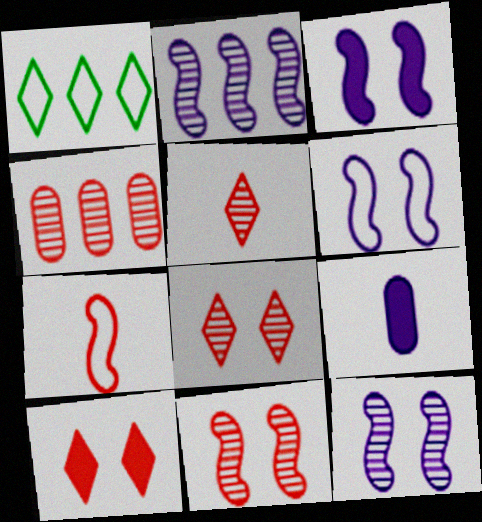[[1, 9, 11], 
[3, 6, 12], 
[4, 5, 11], 
[4, 7, 10]]